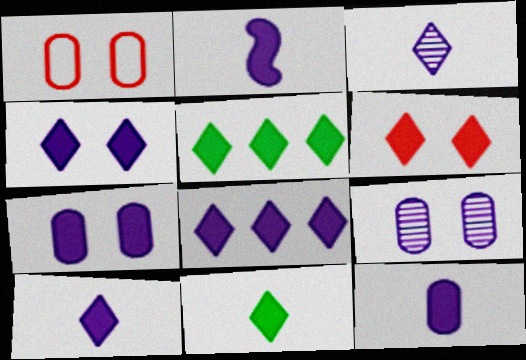[[2, 7, 8], 
[2, 10, 12], 
[4, 8, 10], 
[5, 6, 10], 
[6, 8, 11]]